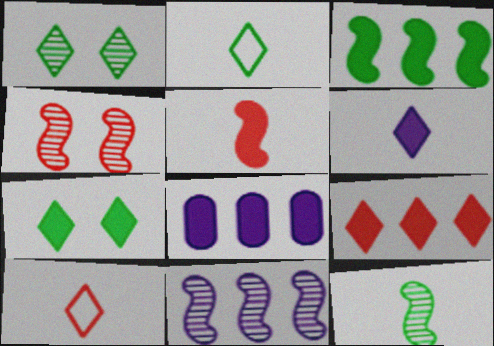[[2, 4, 8], 
[3, 8, 9], 
[4, 11, 12], 
[5, 7, 8], 
[6, 7, 9]]